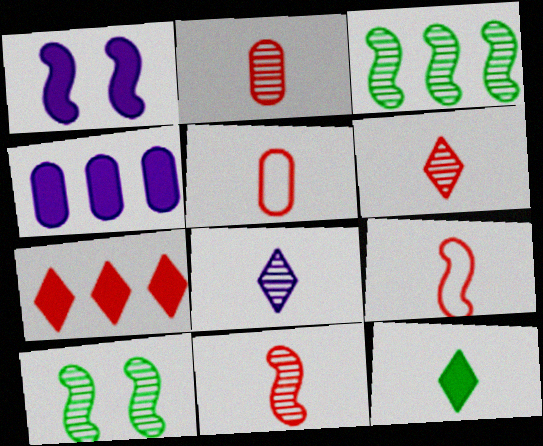[[1, 3, 9], 
[2, 6, 11]]